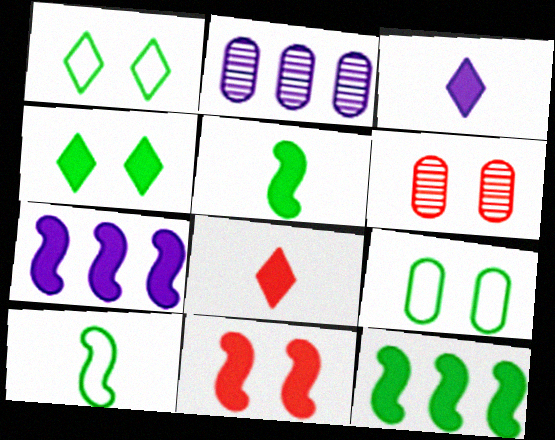[[5, 7, 11]]